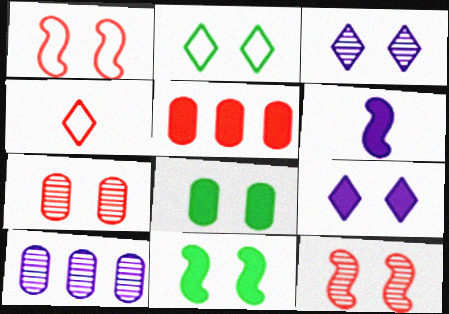[[1, 3, 8], 
[4, 5, 12], 
[4, 10, 11]]